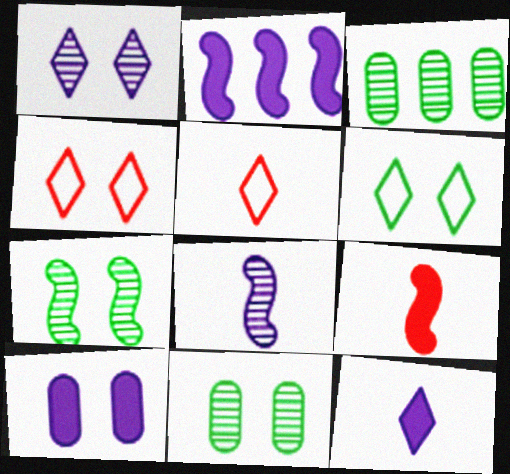[[2, 5, 11], 
[2, 10, 12], 
[4, 7, 10]]